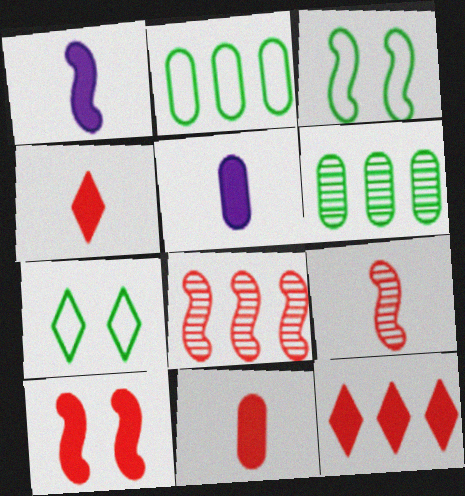[[1, 3, 8], 
[5, 7, 8], 
[10, 11, 12]]